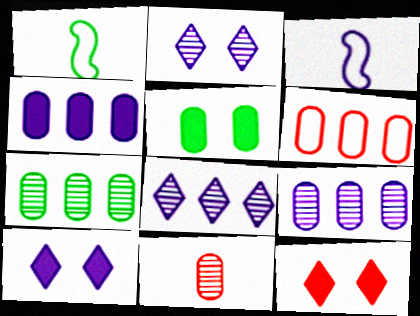[[1, 9, 12], 
[2, 3, 4], 
[3, 7, 12], 
[3, 9, 10], 
[4, 6, 7]]